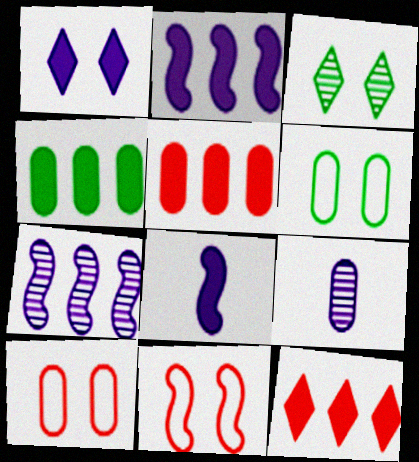[[2, 4, 12], 
[4, 9, 10], 
[5, 6, 9]]